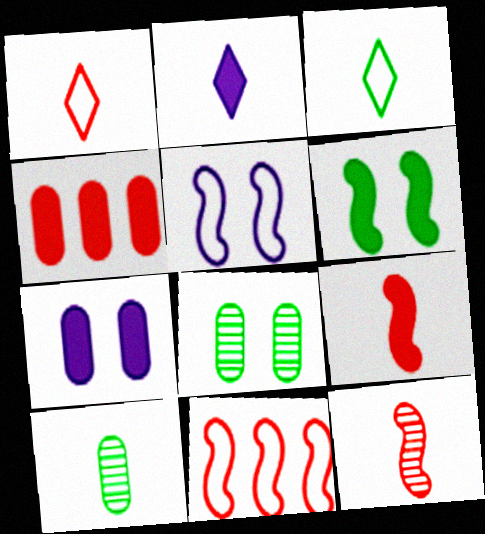[[2, 4, 6], 
[2, 8, 11]]